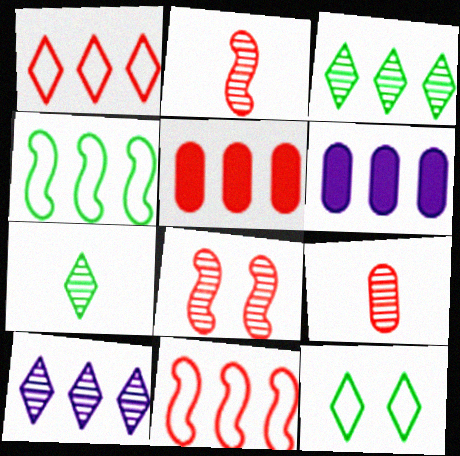[[2, 6, 12], 
[3, 6, 11], 
[4, 5, 10]]